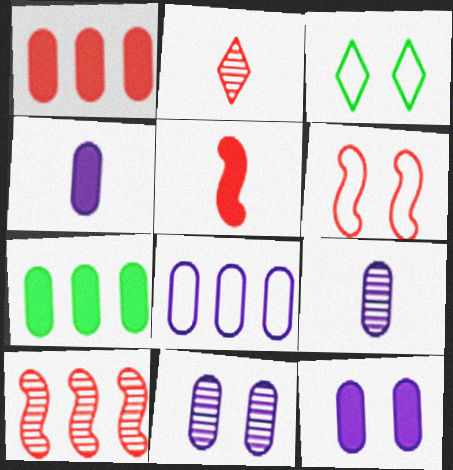[[1, 2, 6], 
[3, 4, 10], 
[4, 8, 11], 
[5, 6, 10], 
[8, 9, 12]]